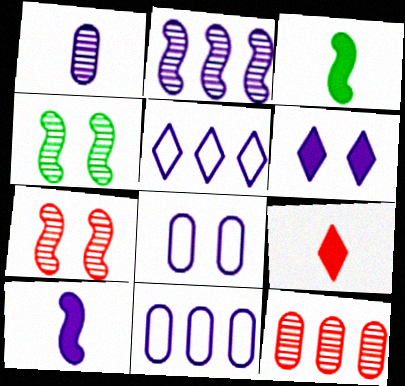[[4, 9, 11]]